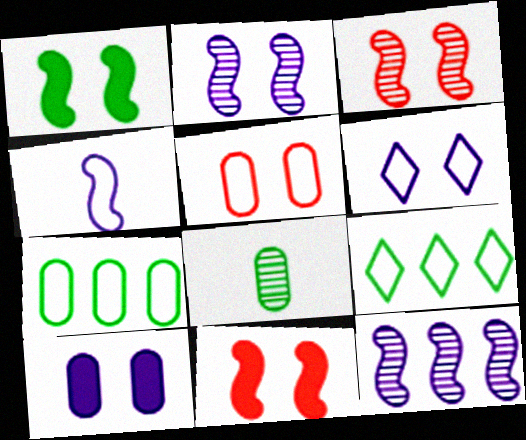[[1, 8, 9], 
[2, 6, 10], 
[4, 5, 9]]